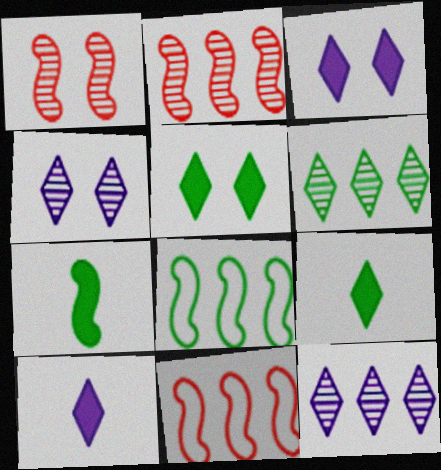[]